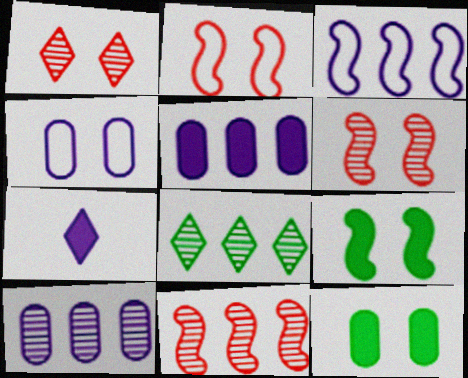[[1, 4, 9], 
[8, 10, 11]]